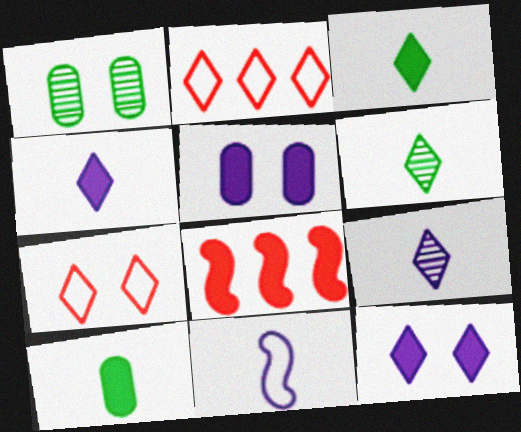[[2, 6, 12], 
[3, 5, 8], 
[8, 10, 12]]